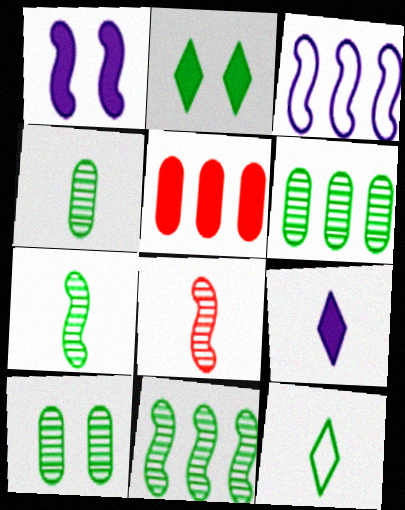[[4, 6, 10]]